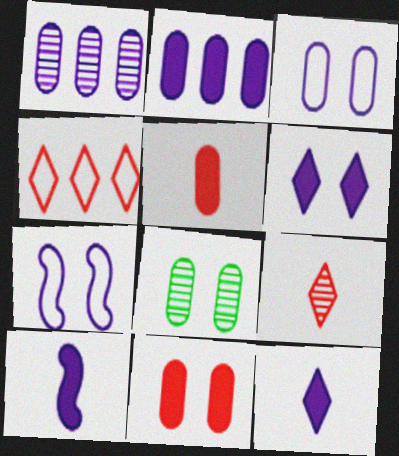[[1, 7, 12], 
[2, 6, 10], 
[3, 8, 11], 
[4, 8, 10]]